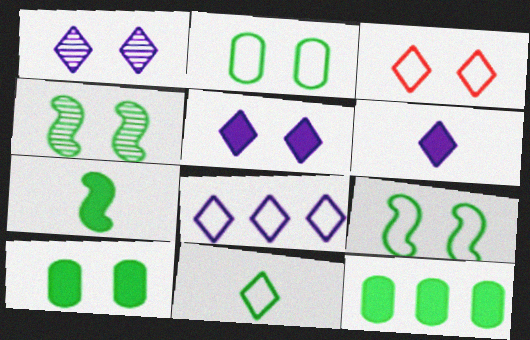[[1, 6, 8], 
[3, 8, 11], 
[4, 11, 12]]